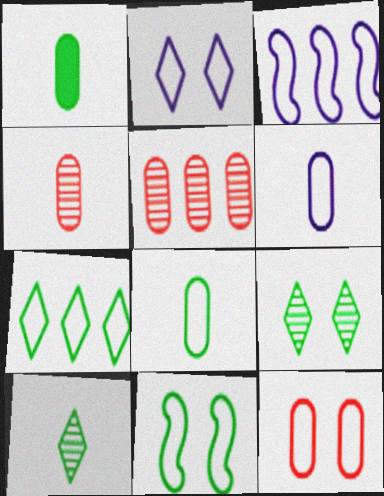[[1, 4, 6], 
[2, 3, 6], 
[2, 11, 12], 
[7, 8, 11]]